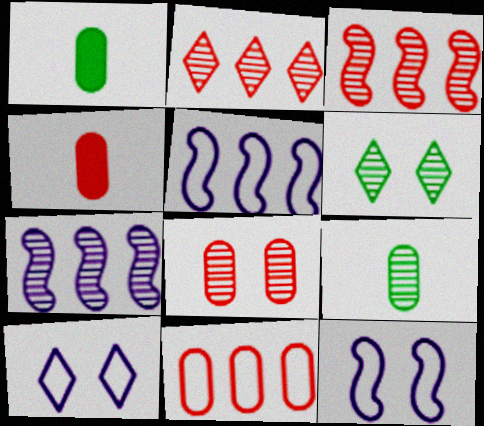[[1, 2, 12], 
[1, 3, 10], 
[4, 5, 6], 
[4, 8, 11]]